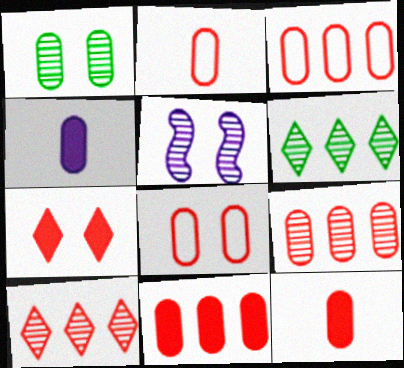[[1, 3, 4], 
[2, 3, 8], 
[3, 9, 11], 
[8, 9, 12]]